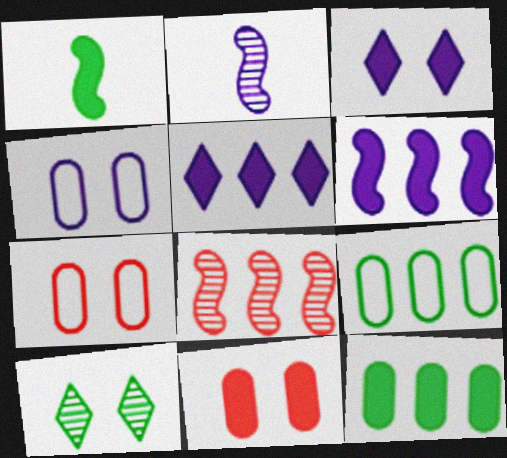[[1, 5, 11], 
[1, 9, 10], 
[2, 4, 5], 
[5, 8, 9]]